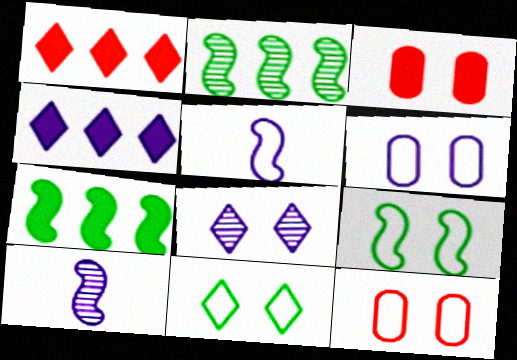[[3, 8, 9], 
[4, 6, 10]]